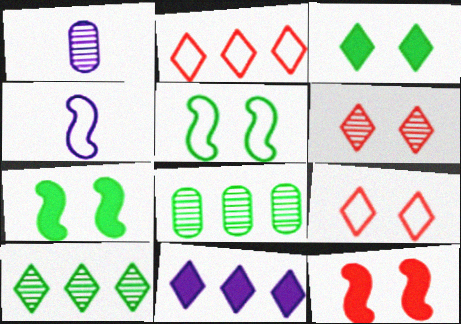[[1, 2, 7], 
[2, 10, 11]]